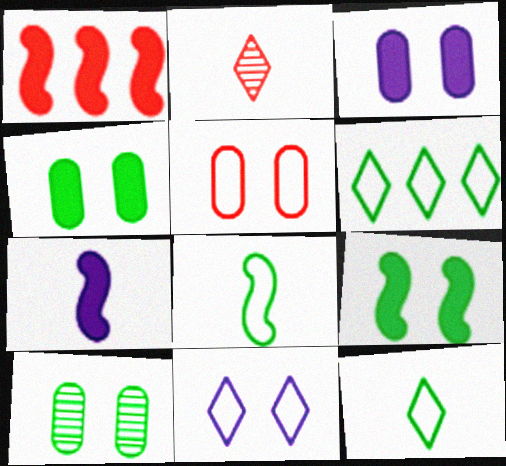[[1, 2, 5], 
[1, 7, 9], 
[3, 5, 10]]